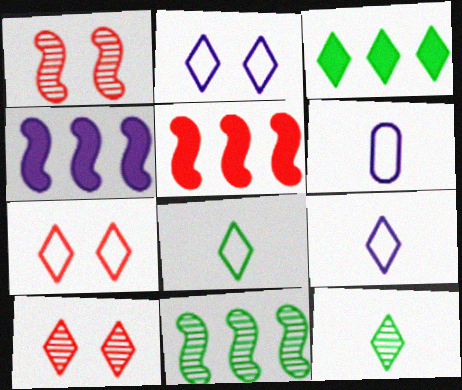[[1, 3, 6], 
[3, 9, 10]]